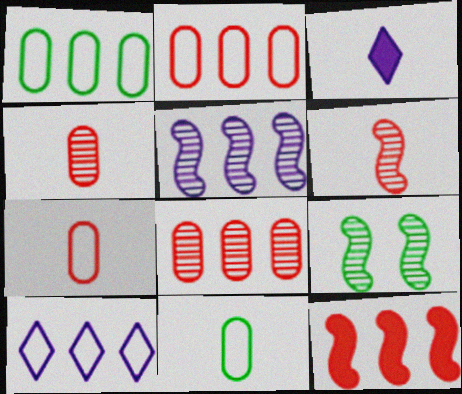[[2, 3, 9], 
[3, 6, 11], 
[5, 6, 9]]